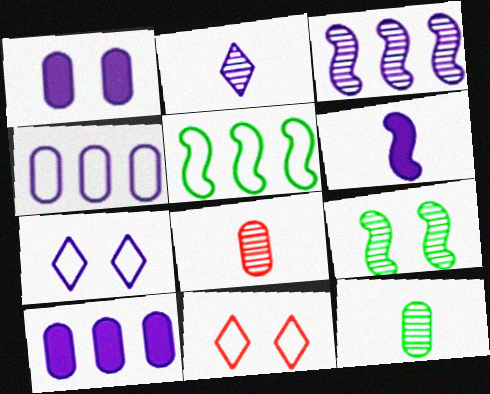[[1, 9, 11]]